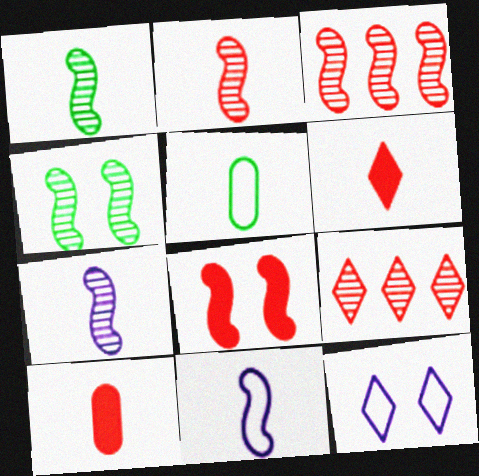[[1, 2, 7], 
[3, 4, 7], 
[5, 6, 7]]